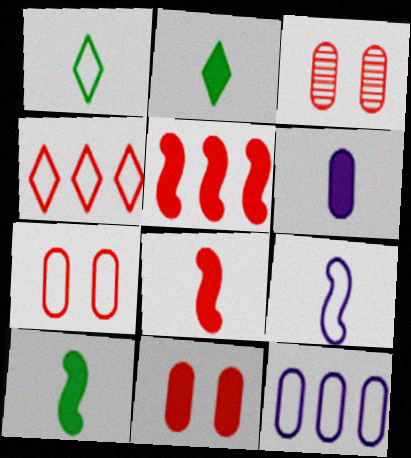[[2, 6, 8], 
[3, 4, 8], 
[3, 7, 11]]